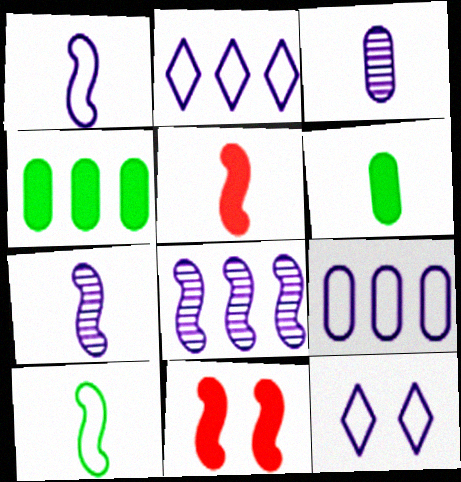[[1, 9, 12], 
[5, 7, 10], 
[8, 10, 11]]